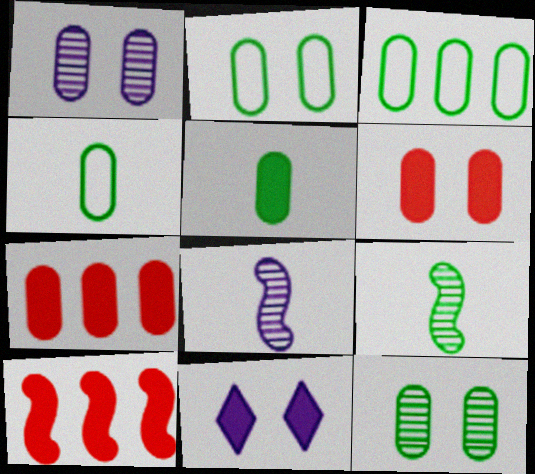[[1, 2, 6], 
[1, 4, 7], 
[2, 3, 4], 
[3, 5, 12], 
[5, 10, 11]]